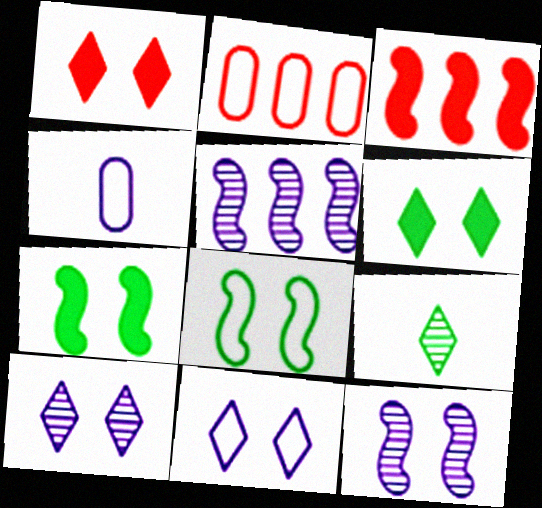[]